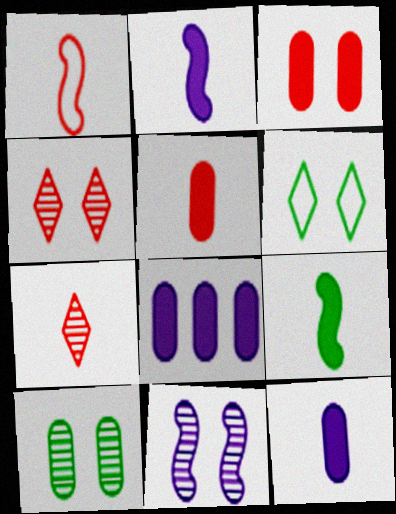[[1, 5, 7], 
[3, 6, 11], 
[4, 10, 11]]